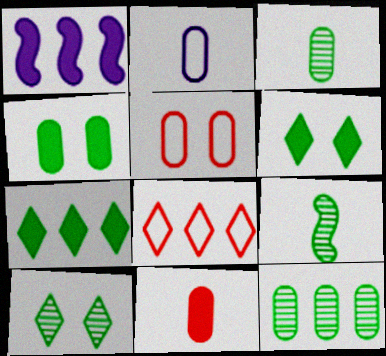[[1, 6, 11], 
[1, 8, 12], 
[2, 3, 11], 
[9, 10, 12]]